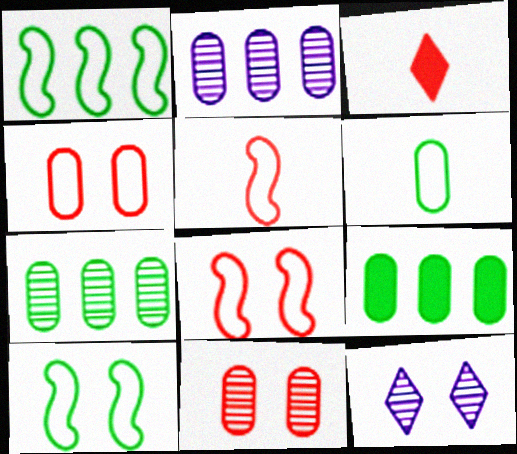[[2, 3, 10], 
[5, 9, 12]]